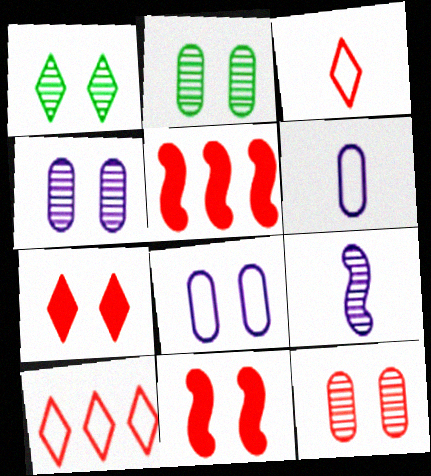[[1, 5, 6], 
[1, 8, 11], 
[2, 4, 12], 
[3, 5, 12]]